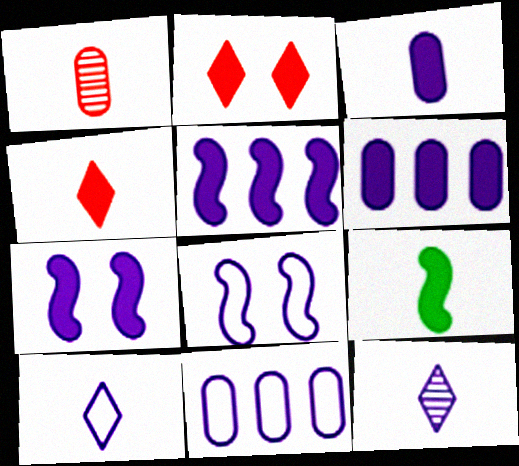[[1, 9, 10], 
[2, 6, 9], 
[3, 4, 9], 
[6, 8, 12], 
[7, 11, 12], 
[8, 10, 11]]